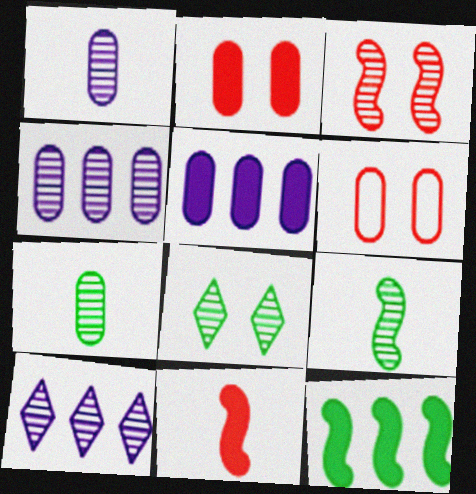[[3, 7, 10], 
[5, 6, 7]]